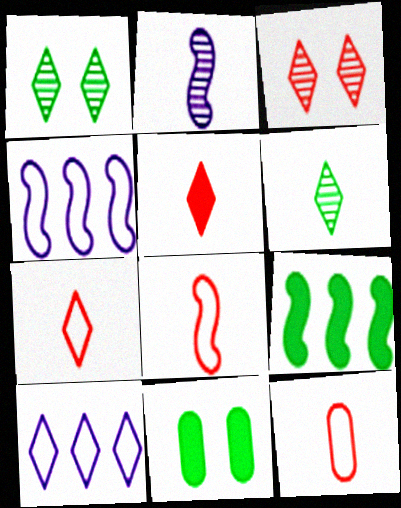[[1, 5, 10], 
[7, 8, 12]]